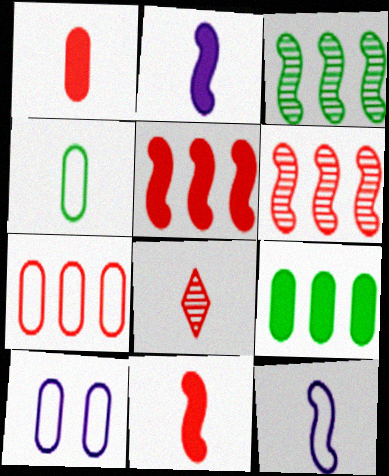[[2, 4, 8], 
[4, 7, 10]]